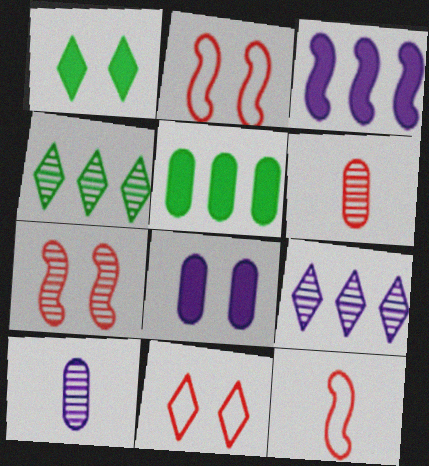[[4, 7, 10], 
[4, 8, 12]]